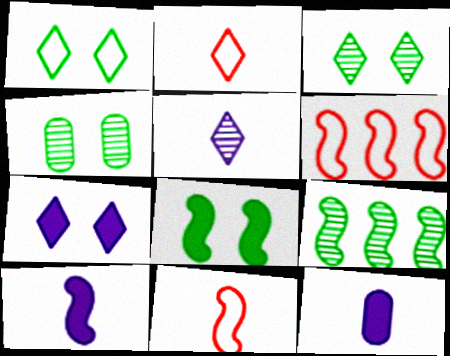[[1, 4, 8], 
[3, 6, 12]]